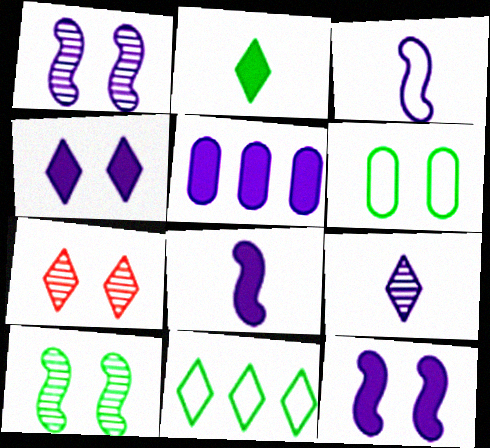[[4, 5, 8], 
[6, 7, 12]]